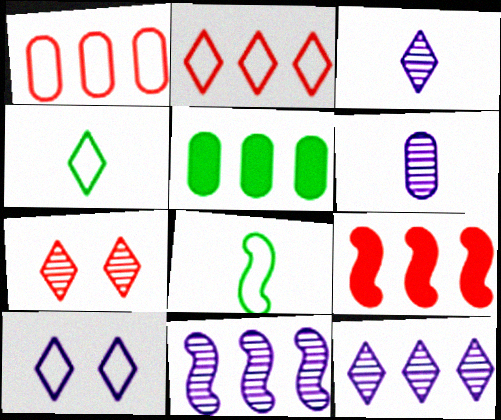[[1, 8, 10], 
[2, 4, 10], 
[2, 5, 11]]